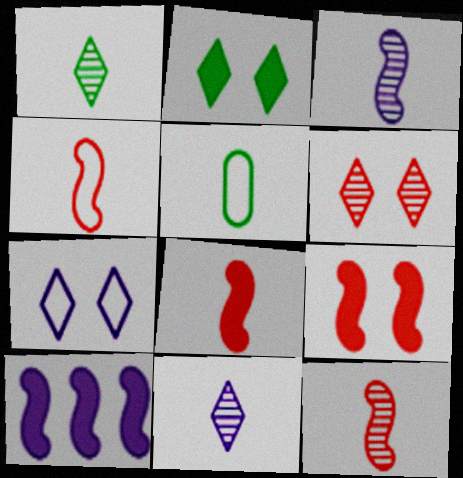[[2, 6, 7], 
[4, 8, 12], 
[5, 6, 10], 
[5, 8, 11]]